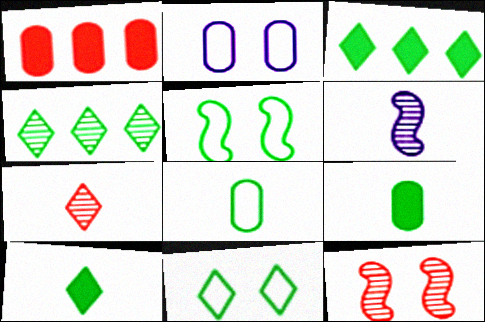[[1, 6, 11], 
[4, 5, 9], 
[4, 10, 11]]